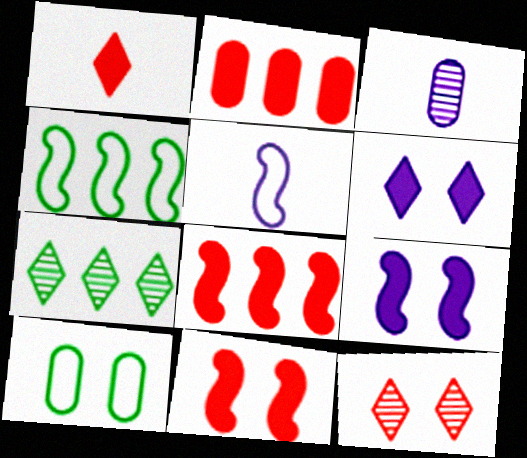[[1, 2, 11], 
[2, 3, 10], 
[9, 10, 12]]